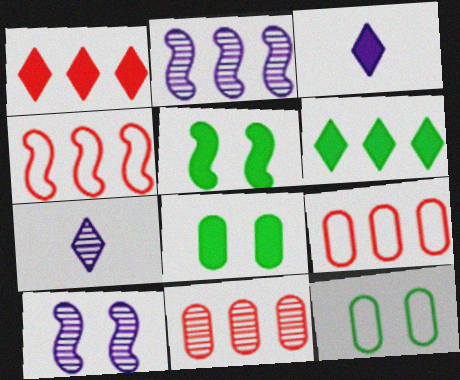[[1, 4, 11], 
[2, 6, 9], 
[4, 7, 8], 
[5, 7, 9]]